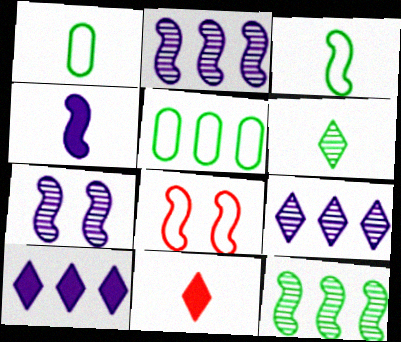[[4, 8, 12], 
[5, 7, 11]]